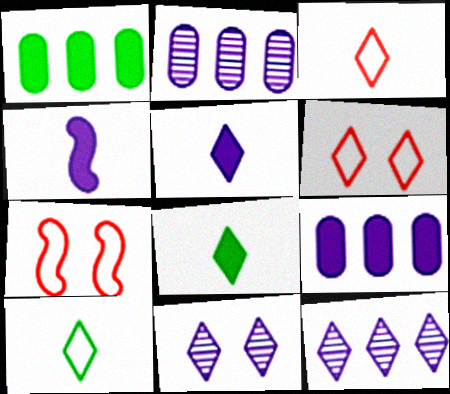[[2, 7, 8], 
[6, 8, 12]]